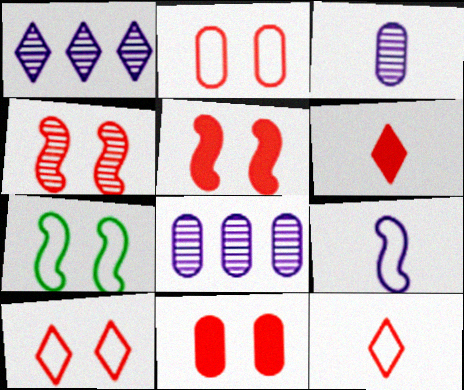[[4, 10, 11], 
[6, 7, 8]]